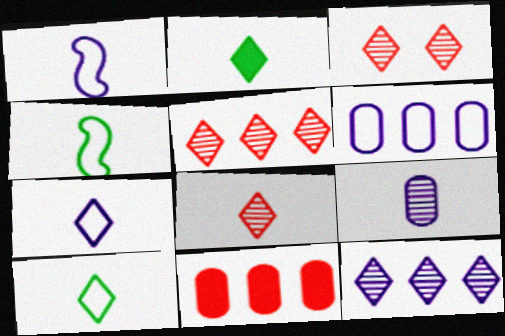[[2, 7, 8], 
[3, 5, 8]]